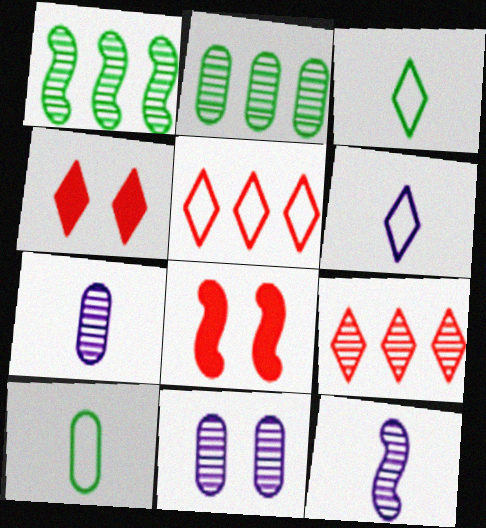[[2, 6, 8]]